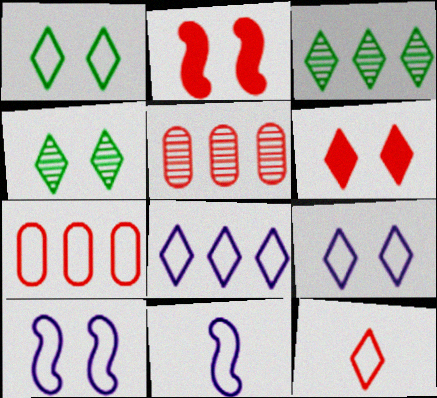[[1, 7, 11], 
[1, 8, 12], 
[2, 5, 12], 
[4, 6, 9]]